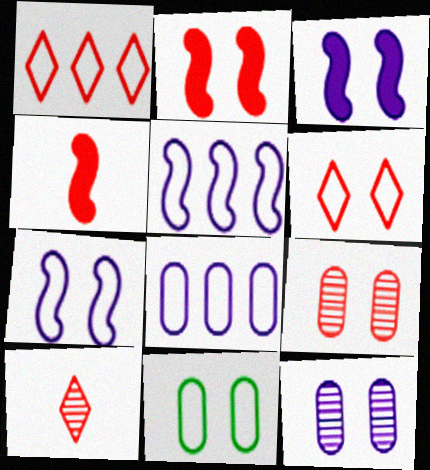[[1, 4, 9], 
[2, 6, 9], 
[6, 7, 11]]